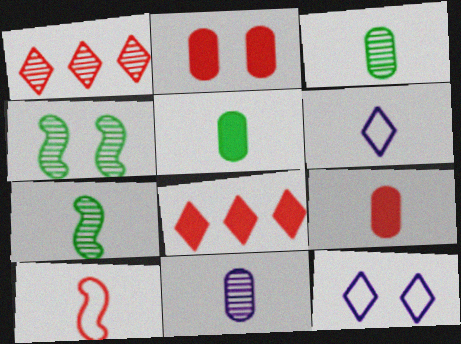[[1, 2, 10], 
[1, 4, 11], 
[2, 4, 12], 
[6, 7, 9]]